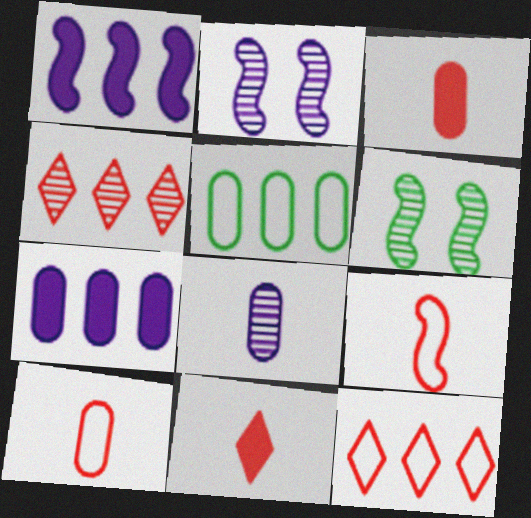[[1, 4, 5], 
[1, 6, 9], 
[2, 5, 11], 
[4, 6, 8]]